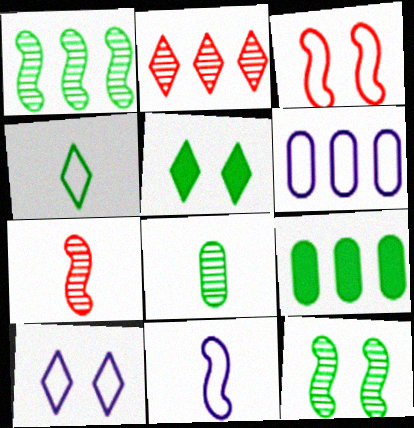[[3, 4, 6], 
[4, 9, 12], 
[5, 6, 7], 
[6, 10, 11], 
[7, 9, 10]]